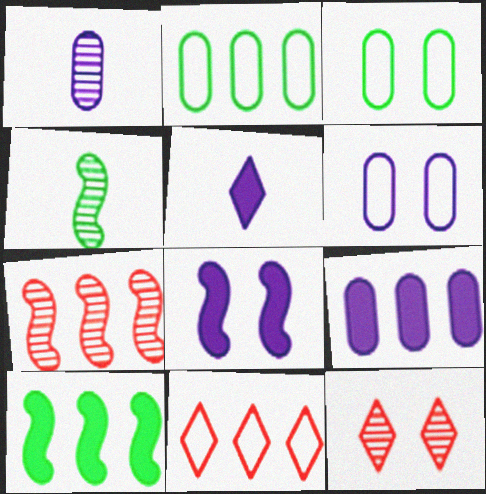[[1, 6, 9], 
[3, 5, 7], 
[3, 8, 12], 
[5, 8, 9]]